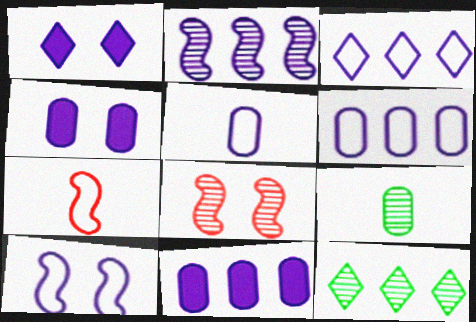[[1, 2, 5], 
[2, 3, 11], 
[3, 5, 10], 
[4, 7, 12]]